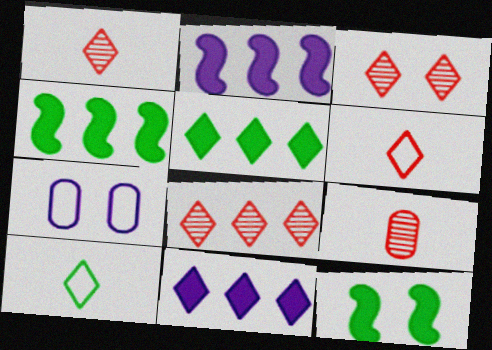[[1, 3, 8], 
[1, 4, 7], 
[3, 7, 12], 
[3, 10, 11]]